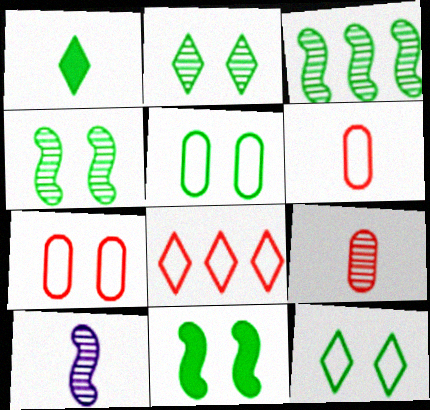[[1, 3, 5], 
[1, 6, 10], 
[2, 5, 11]]